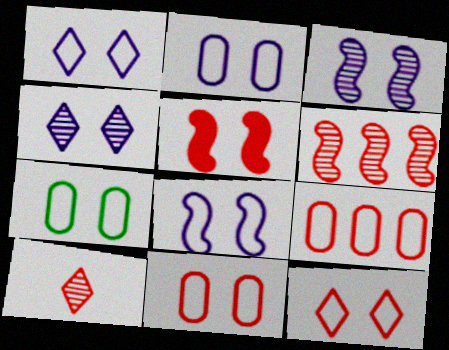[[1, 2, 8], 
[2, 7, 11], 
[4, 5, 7], 
[5, 9, 10], 
[7, 8, 12]]